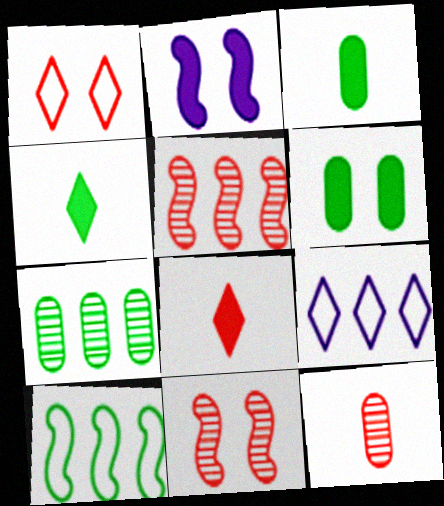[[3, 9, 11]]